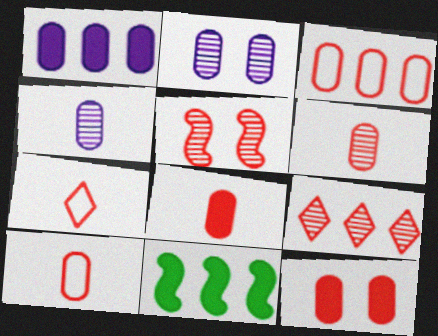[[2, 7, 11], 
[3, 6, 12], 
[5, 6, 9], 
[6, 8, 10]]